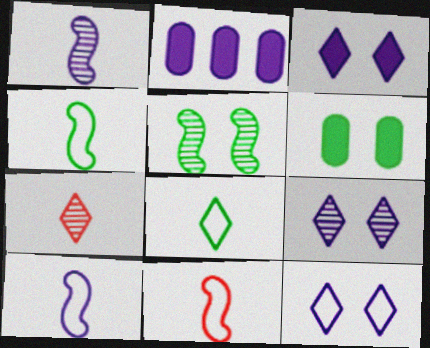[[1, 2, 12], 
[2, 9, 10], 
[3, 9, 12], 
[4, 10, 11]]